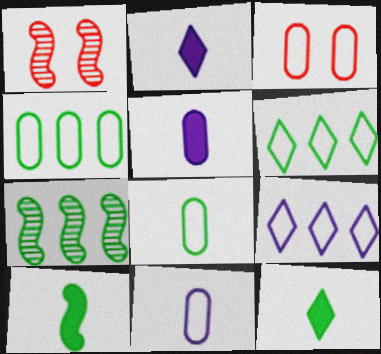[[1, 2, 4], 
[1, 5, 6], 
[2, 3, 7], 
[3, 4, 11]]